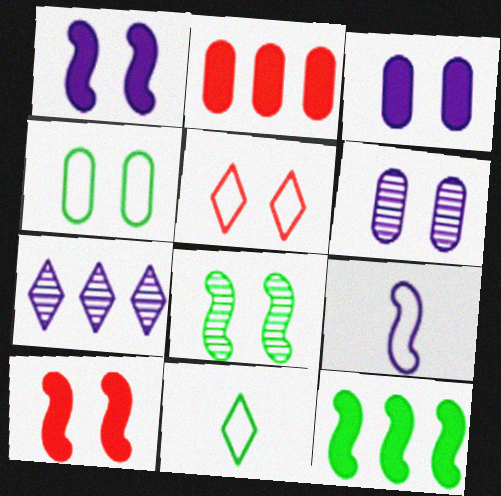[[3, 5, 8], 
[3, 7, 9]]